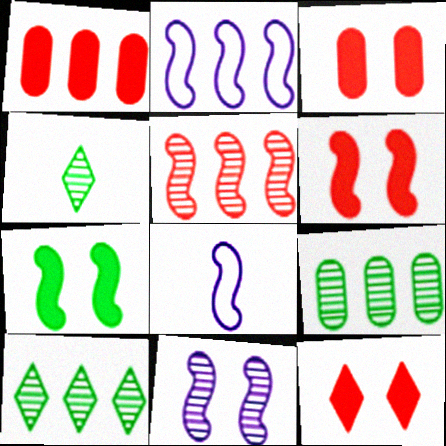[[1, 2, 10], 
[2, 3, 4], 
[3, 6, 12], 
[3, 8, 10], 
[5, 7, 8], 
[8, 9, 12]]